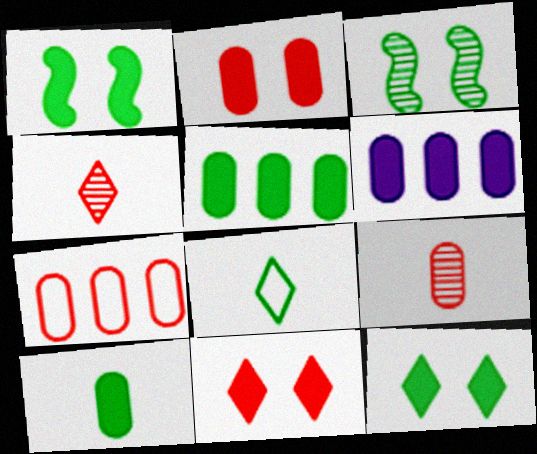[[2, 6, 10], 
[2, 7, 9], 
[3, 5, 8]]